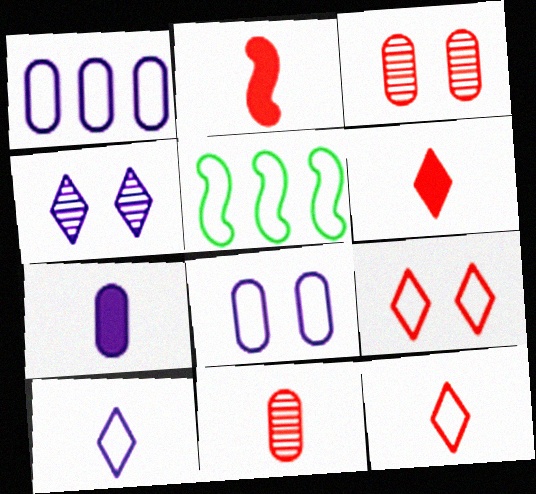[[2, 11, 12], 
[5, 8, 12]]